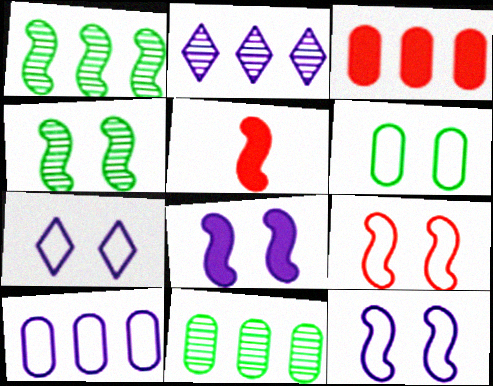[[1, 5, 12], 
[2, 5, 6], 
[3, 10, 11], 
[4, 8, 9], 
[5, 7, 11], 
[6, 7, 9]]